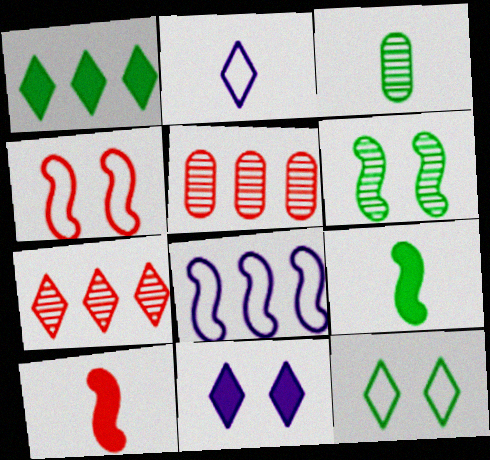[[1, 5, 8], 
[2, 3, 10], 
[6, 8, 10]]